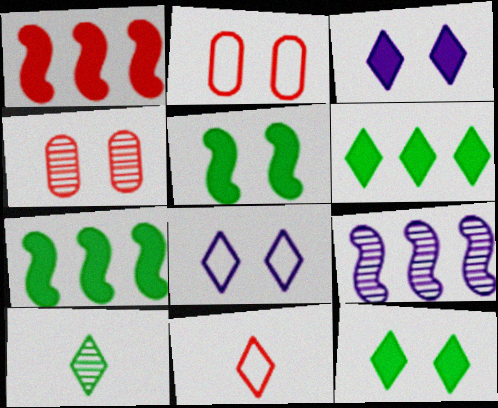[[1, 4, 11], 
[4, 5, 8], 
[4, 9, 10]]